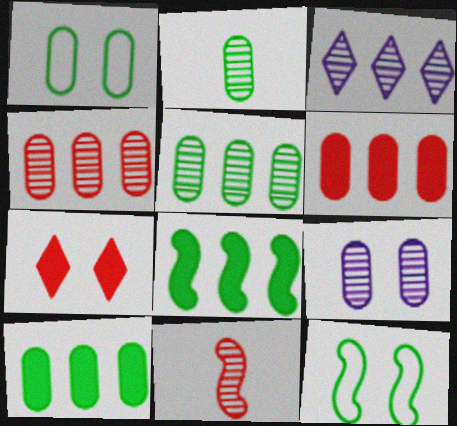[[1, 2, 10], 
[2, 4, 9], 
[7, 9, 12]]